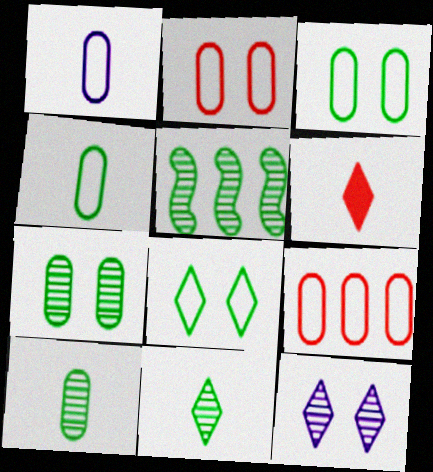[[1, 3, 9], 
[5, 7, 11]]